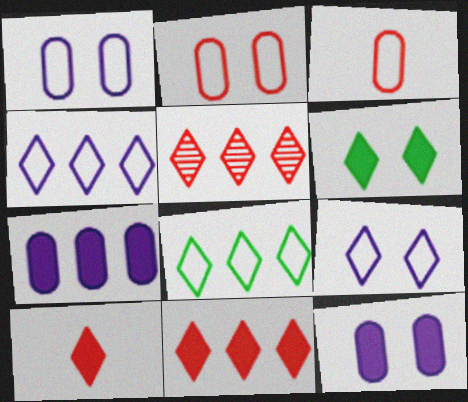[]